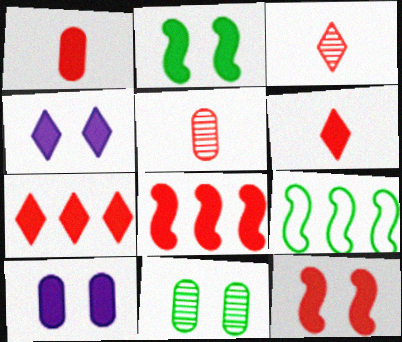[[1, 7, 12], 
[3, 9, 10], 
[4, 5, 9]]